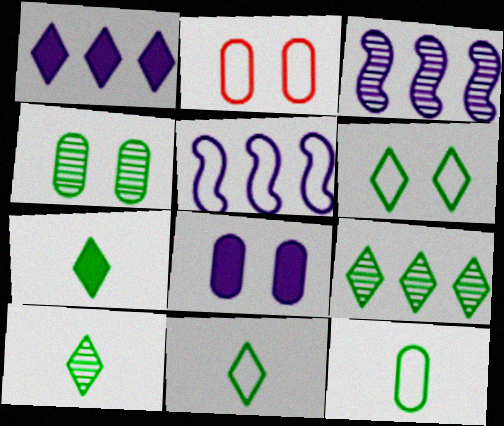[[2, 3, 7], 
[2, 4, 8], 
[2, 5, 11], 
[6, 7, 9], 
[7, 10, 11]]